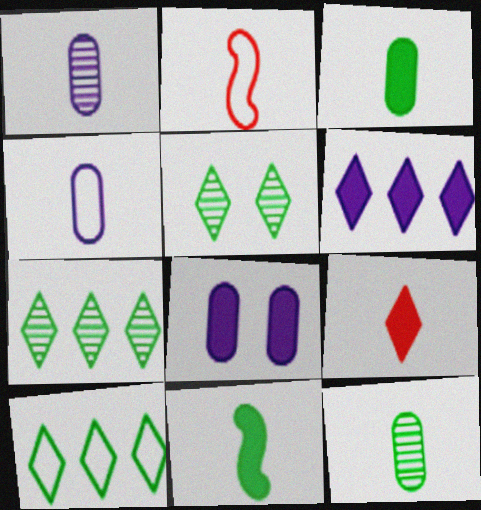[[2, 7, 8]]